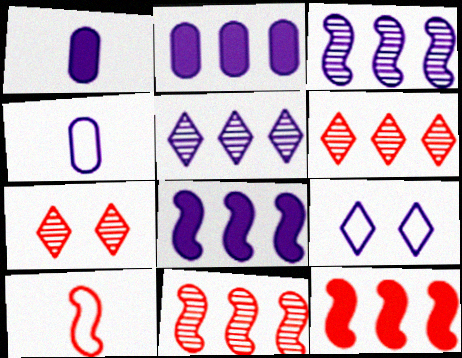[[1, 3, 9]]